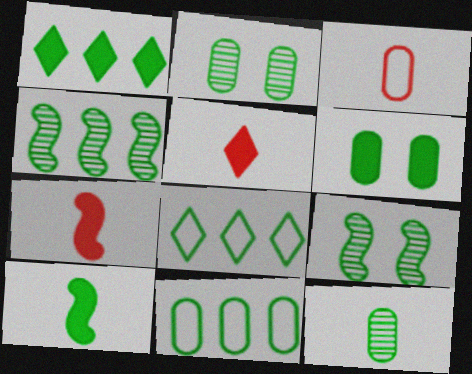[[1, 4, 11], 
[1, 6, 10], 
[2, 8, 10], 
[6, 11, 12]]